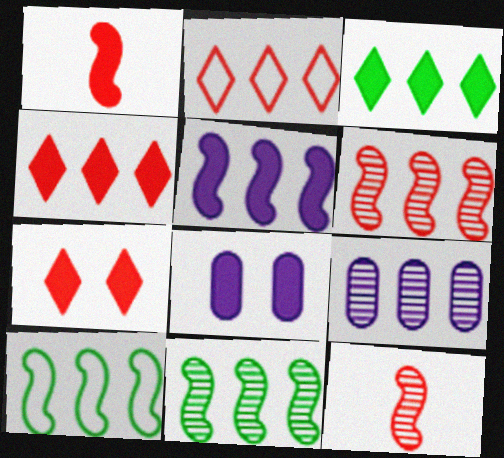[[1, 3, 8], 
[4, 9, 10], 
[5, 6, 10]]